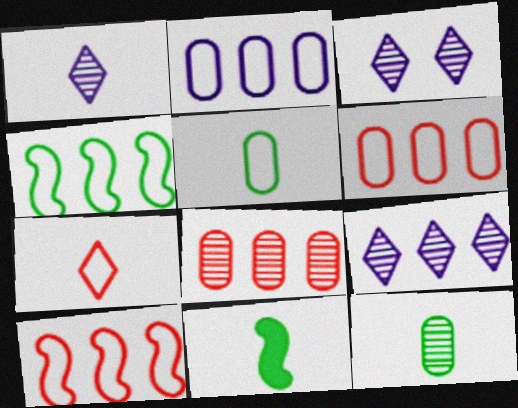[[1, 3, 9], 
[3, 6, 11]]